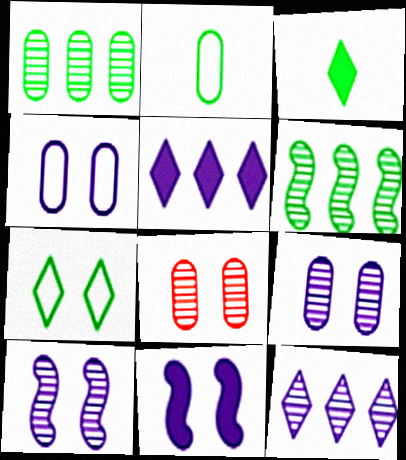[[7, 8, 11]]